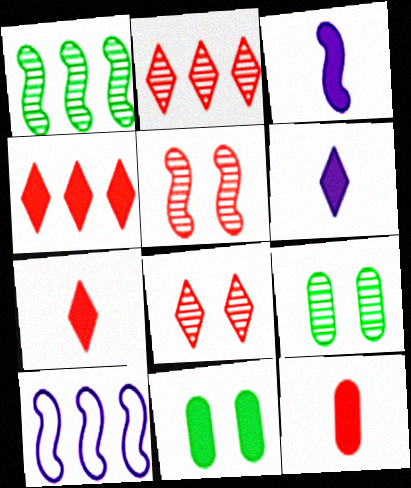[[3, 4, 11], 
[7, 9, 10]]